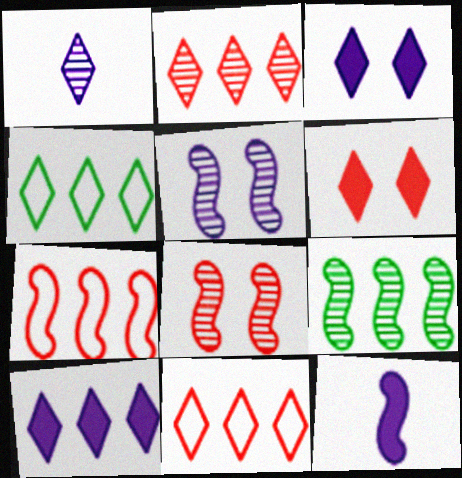[[1, 4, 6], 
[2, 4, 10]]